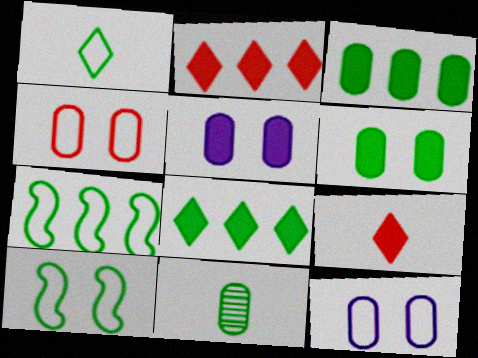[[8, 10, 11]]